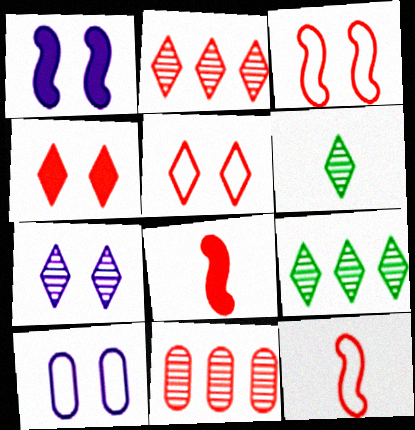[[1, 7, 10], 
[2, 6, 7], 
[4, 11, 12], 
[5, 8, 11], 
[8, 9, 10]]